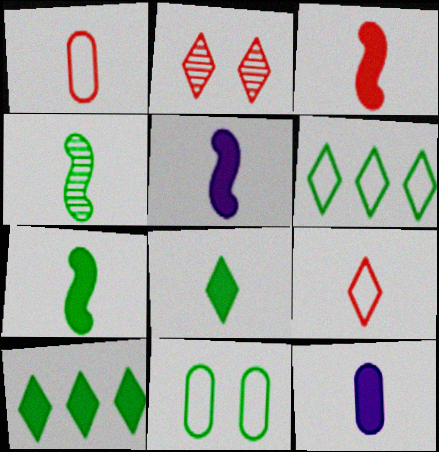[[3, 5, 7], 
[3, 8, 12], 
[4, 9, 12], 
[4, 10, 11]]